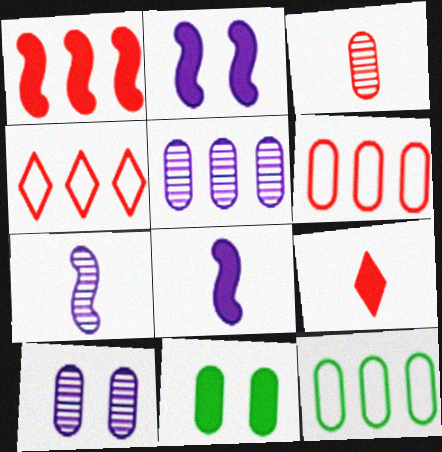[[4, 7, 11]]